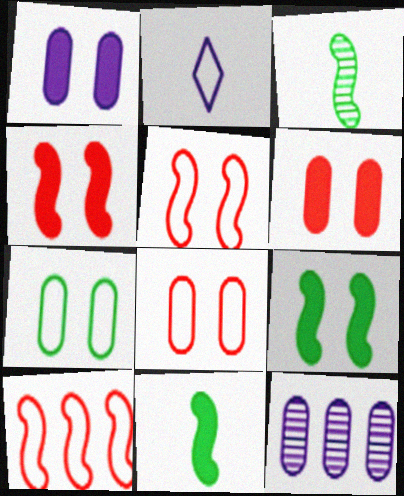[[2, 7, 10]]